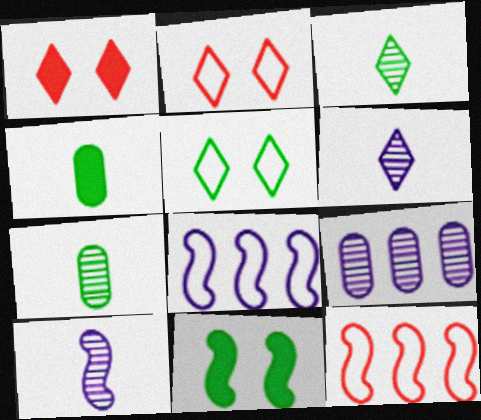[[1, 7, 8], 
[10, 11, 12]]